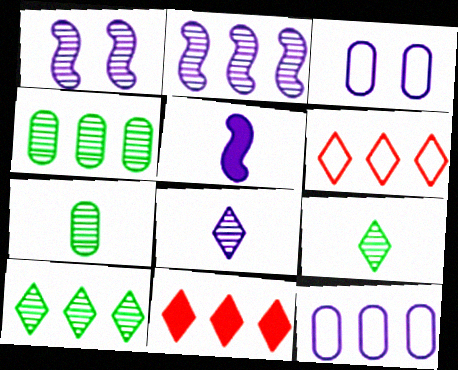[]